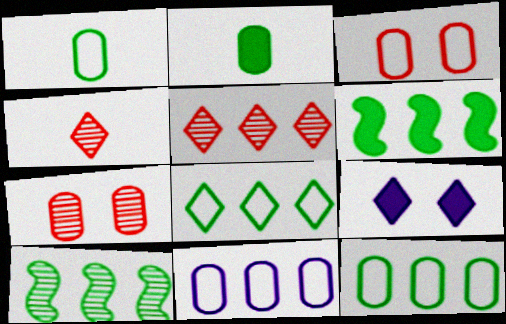[[1, 3, 11], 
[2, 7, 11], 
[4, 8, 9], 
[5, 6, 11]]